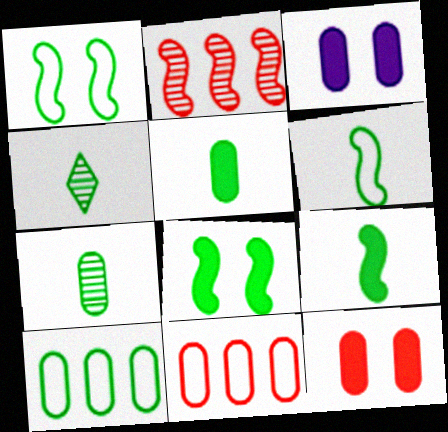[[3, 7, 11], 
[4, 5, 6], 
[4, 8, 10]]